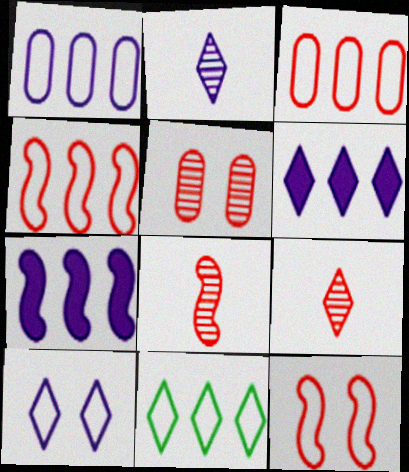[[1, 4, 11], 
[2, 6, 10]]